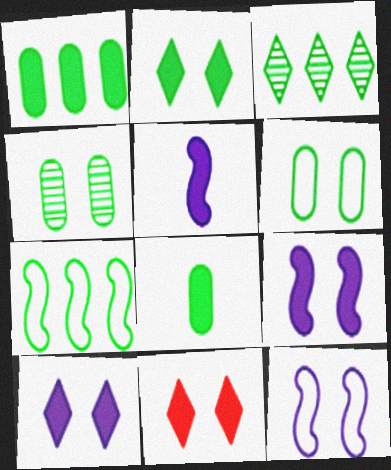[[1, 3, 7], 
[1, 5, 11], 
[2, 10, 11], 
[4, 11, 12]]